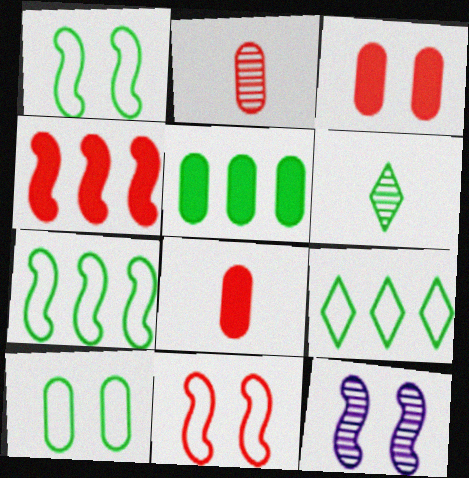[[1, 5, 6], 
[8, 9, 12]]